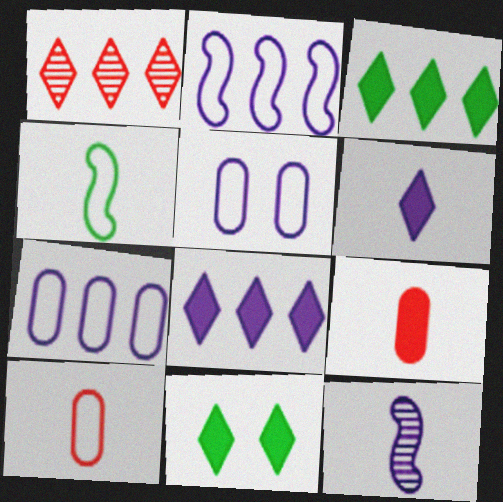[[5, 8, 12]]